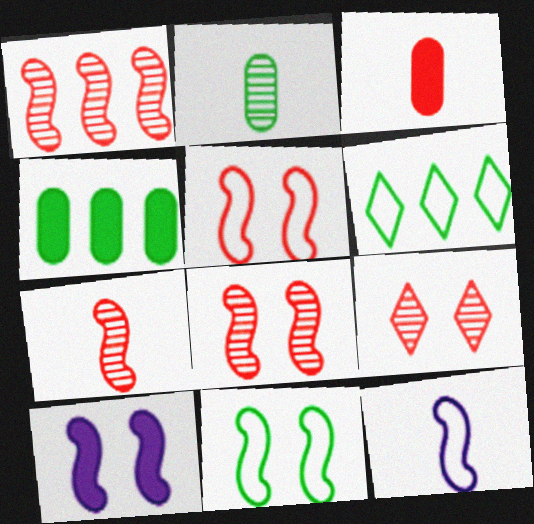[[1, 7, 8], 
[4, 9, 12], 
[8, 10, 11]]